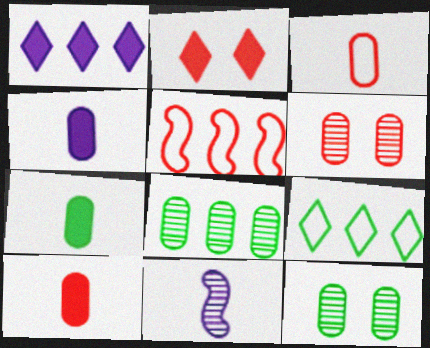[[1, 5, 8], 
[4, 7, 10]]